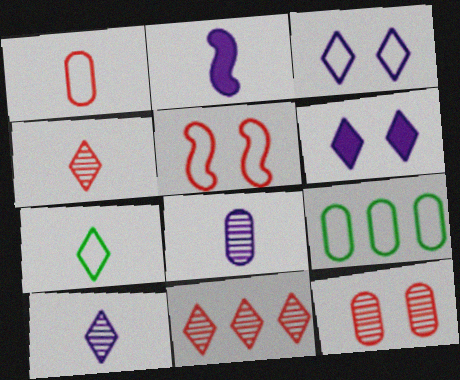[[6, 7, 11]]